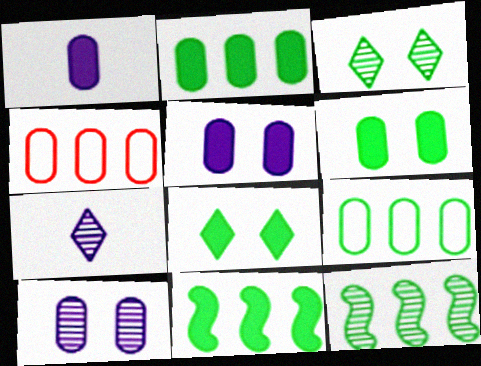[]